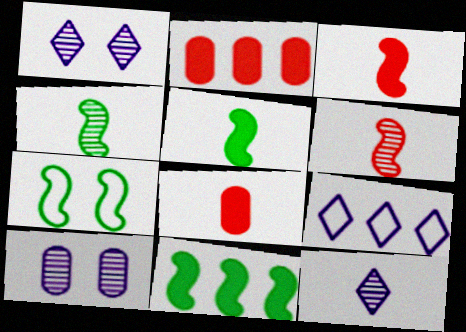[[2, 7, 12], 
[4, 7, 11]]